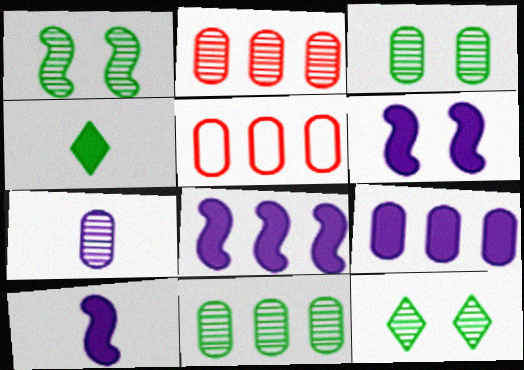[[1, 3, 12], 
[2, 3, 7], 
[5, 9, 11], 
[5, 10, 12], 
[6, 8, 10]]